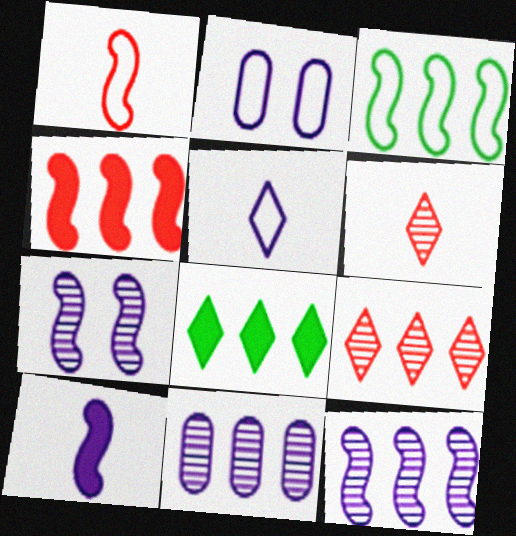[[3, 4, 12]]